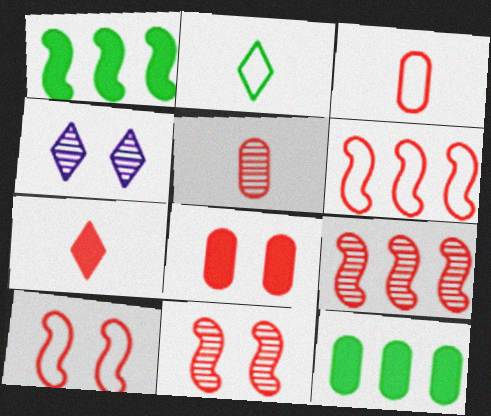[[1, 3, 4]]